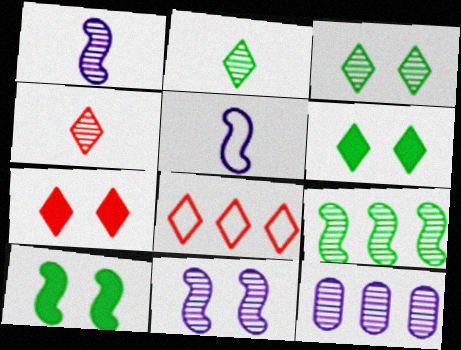[[4, 7, 8]]